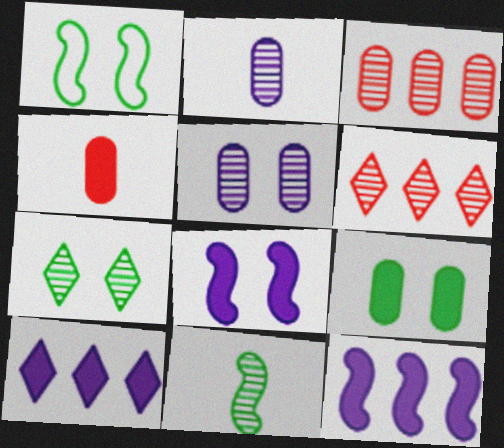[[1, 7, 9], 
[5, 6, 11]]